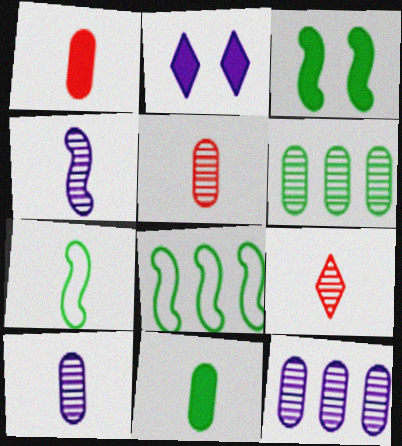[[2, 5, 8]]